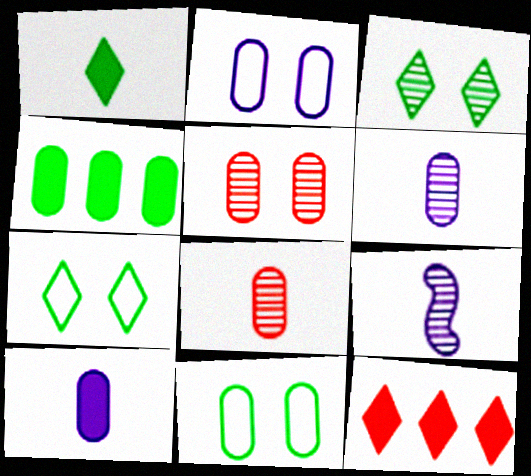[[2, 4, 8], 
[9, 11, 12]]